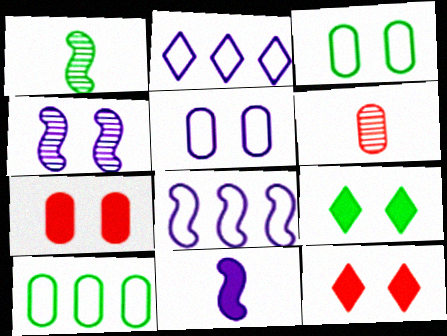[[1, 2, 7], 
[1, 9, 10], 
[3, 4, 12], 
[4, 8, 11], 
[6, 8, 9]]